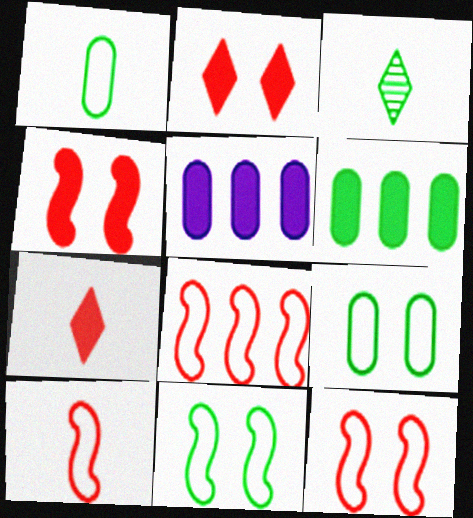[[3, 5, 12], 
[3, 6, 11], 
[8, 10, 12]]